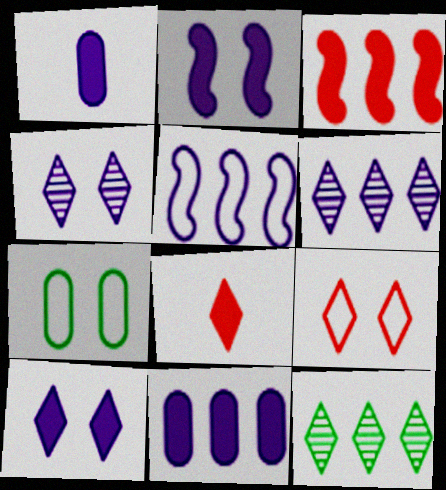[[1, 4, 5], 
[5, 6, 11]]